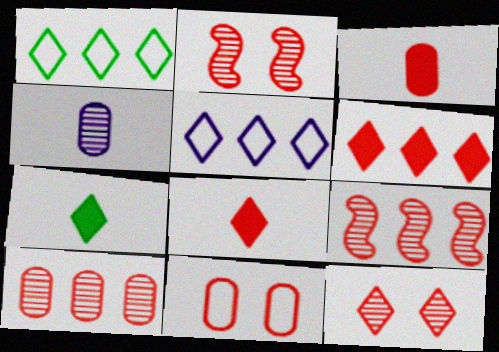[[3, 10, 11], 
[5, 7, 12], 
[8, 9, 11]]